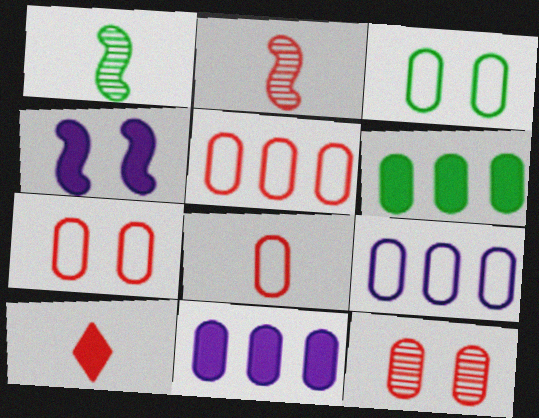[[2, 8, 10], 
[3, 8, 9], 
[4, 6, 10], 
[5, 7, 8]]